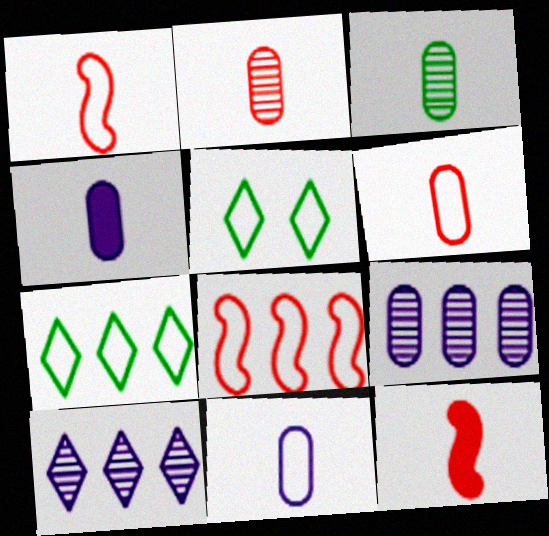[[3, 4, 6], 
[5, 8, 11], 
[5, 9, 12]]